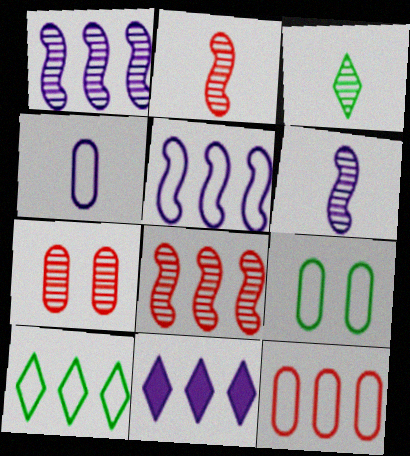[[1, 3, 7], 
[2, 9, 11], 
[4, 9, 12], 
[5, 10, 12]]